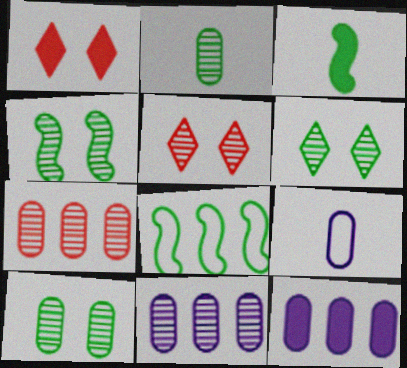[[1, 3, 12], 
[3, 4, 8], 
[4, 6, 10]]